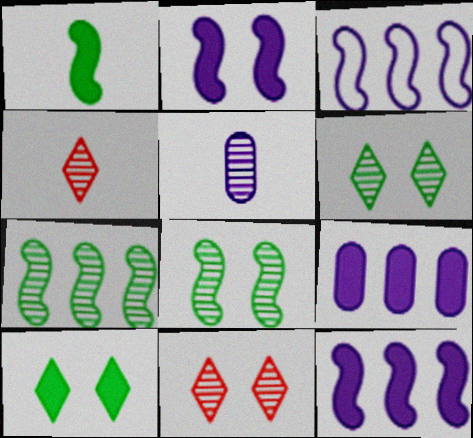[[5, 7, 11]]